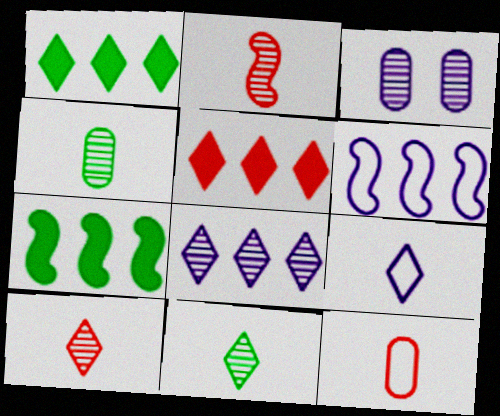[]